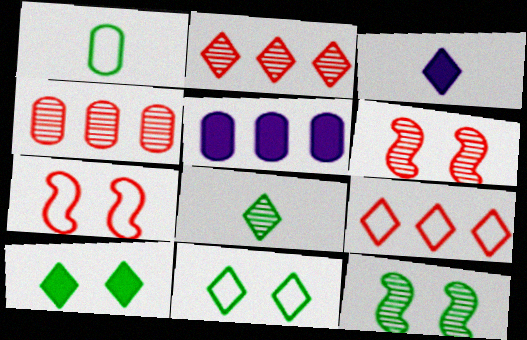[[2, 3, 11], 
[5, 7, 8]]